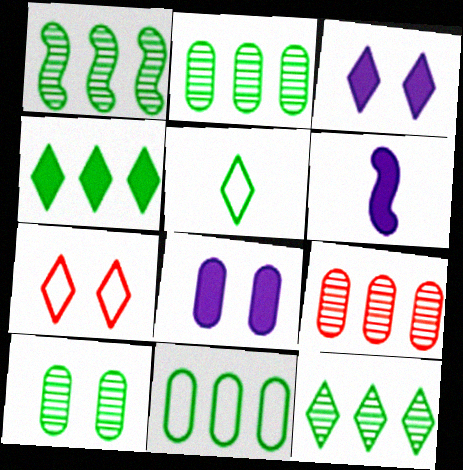[[1, 2, 12], 
[1, 4, 11], 
[2, 6, 7]]